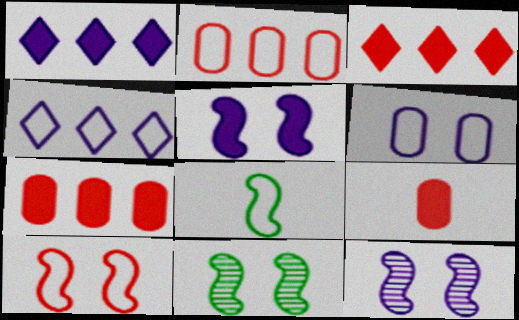[[4, 9, 11], 
[5, 10, 11]]